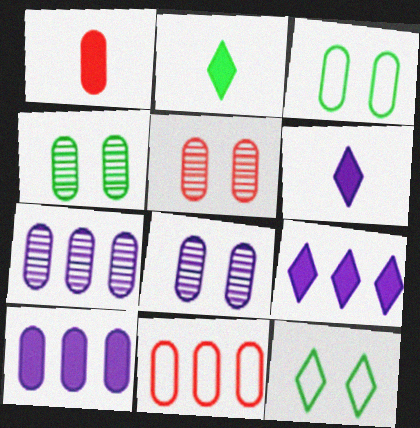[[1, 3, 7], 
[1, 5, 11], 
[4, 5, 8]]